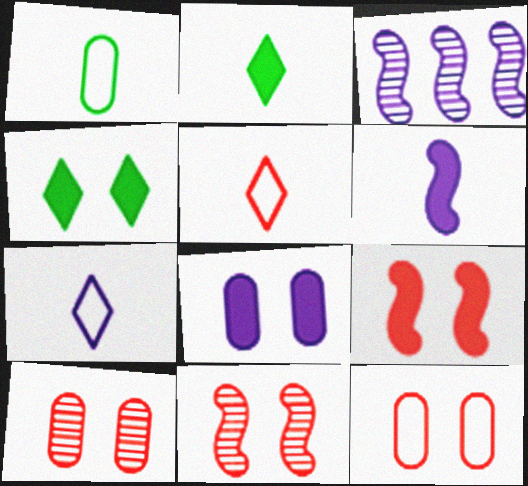[[2, 3, 12], 
[3, 7, 8], 
[4, 8, 9]]